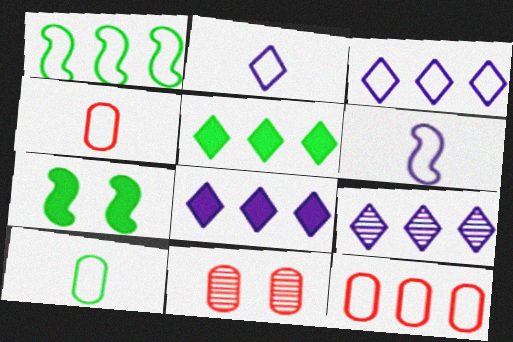[[1, 3, 12], 
[3, 8, 9], 
[4, 7, 9], 
[5, 6, 11]]